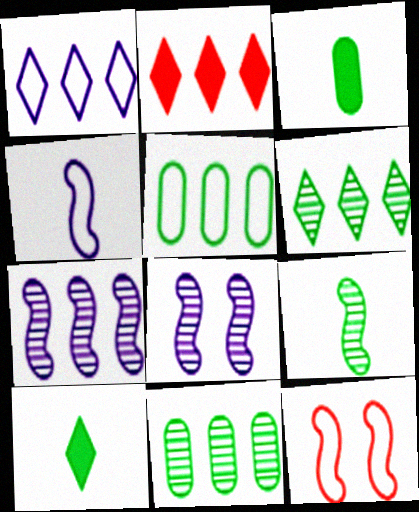[[1, 2, 6], 
[2, 5, 7]]